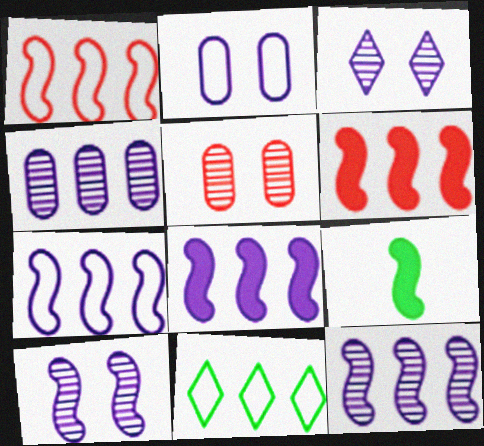[[1, 9, 10], 
[4, 6, 11], 
[7, 8, 12]]